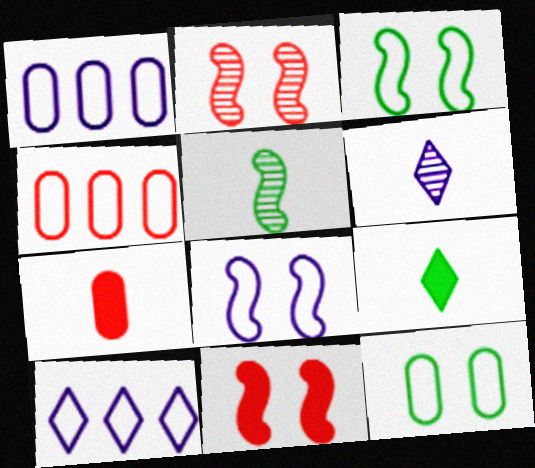[[1, 2, 9]]